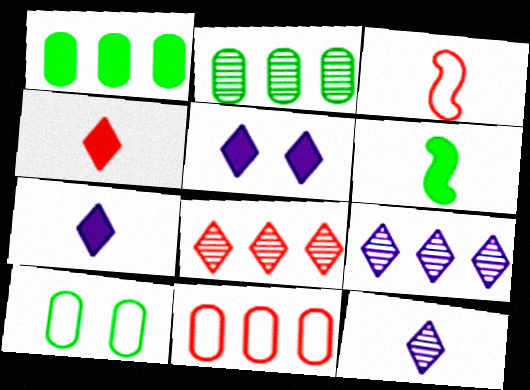[[2, 3, 5]]